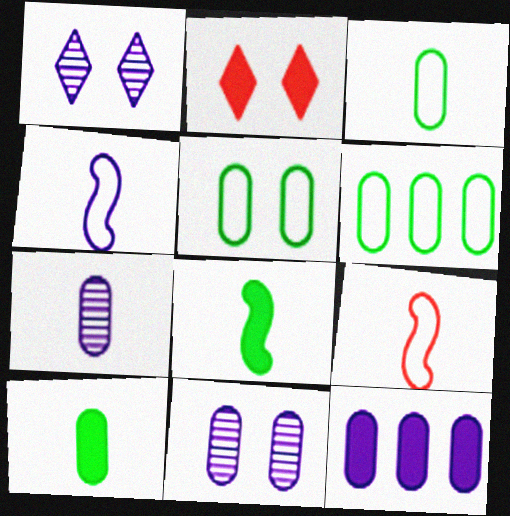[[1, 4, 12], 
[2, 8, 12], 
[3, 5, 6]]